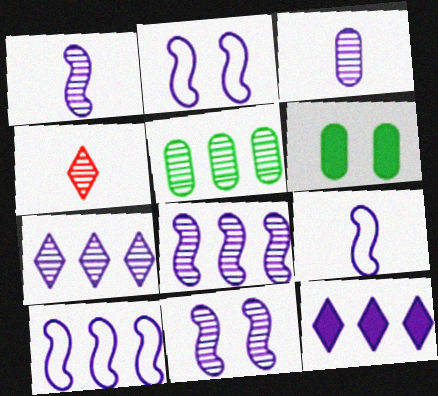[[1, 8, 11], 
[2, 3, 12], 
[2, 9, 10], 
[3, 7, 11], 
[4, 5, 11], 
[4, 6, 10]]